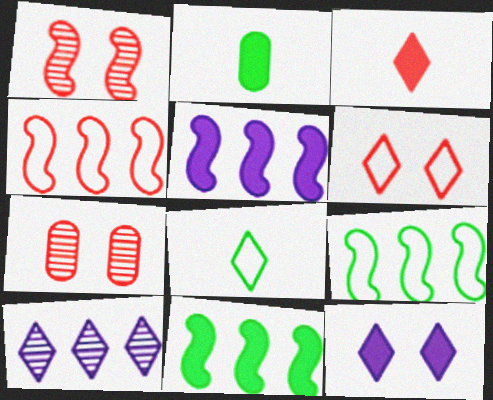[[3, 4, 7], 
[5, 7, 8]]